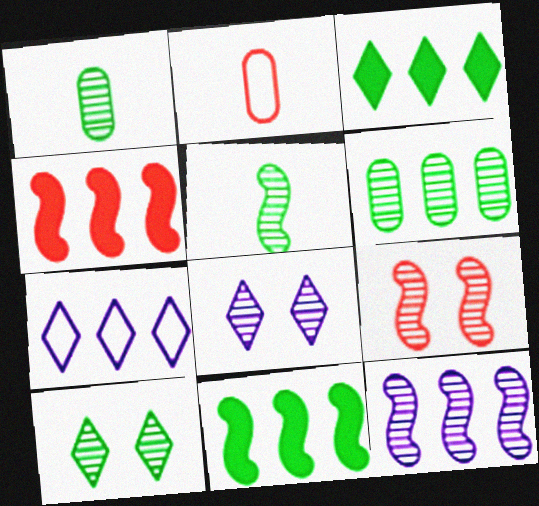[[2, 8, 11], 
[4, 6, 7], 
[5, 6, 10], 
[5, 9, 12]]